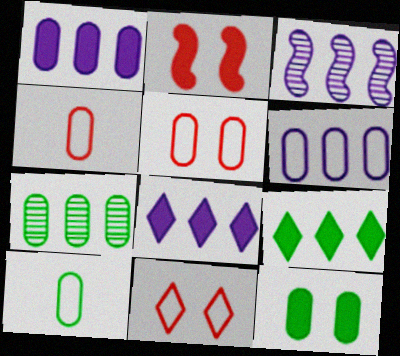[[3, 6, 8], 
[5, 6, 10], 
[7, 10, 12]]